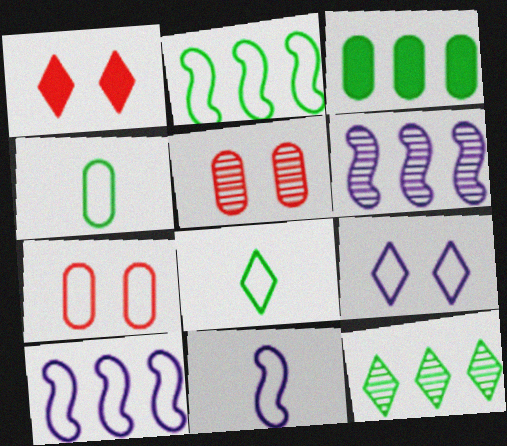[[1, 4, 6], 
[2, 3, 12], 
[7, 8, 10]]